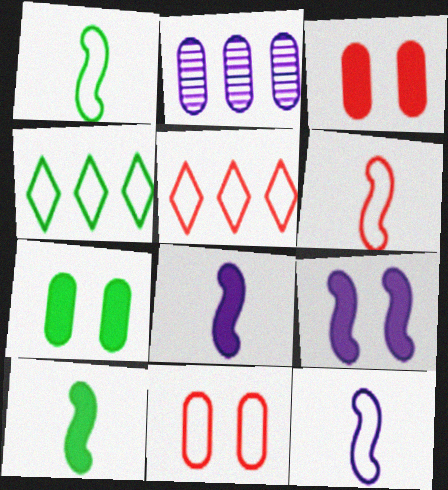[[1, 6, 12], 
[4, 11, 12], 
[5, 6, 11]]